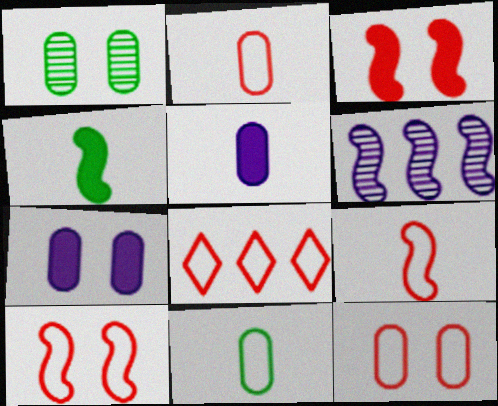[[1, 7, 12], 
[2, 8, 10], 
[4, 6, 10], 
[8, 9, 12]]